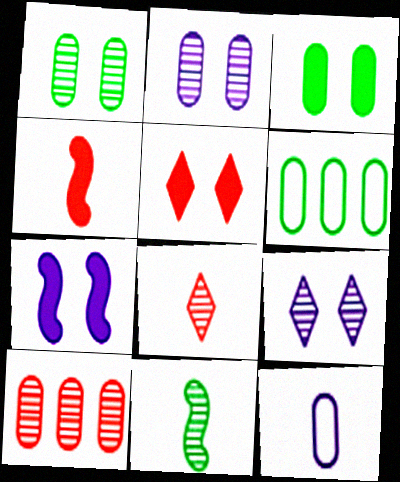[[3, 5, 7], 
[3, 10, 12], 
[4, 6, 9], 
[6, 7, 8], 
[9, 10, 11]]